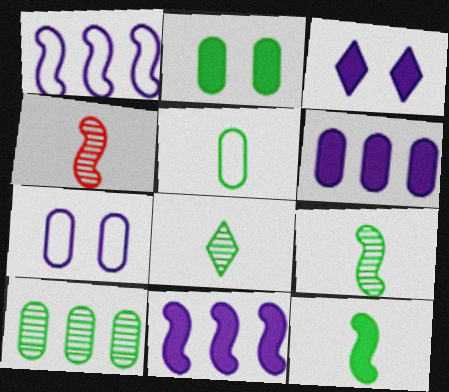[[2, 5, 10], 
[5, 8, 12]]